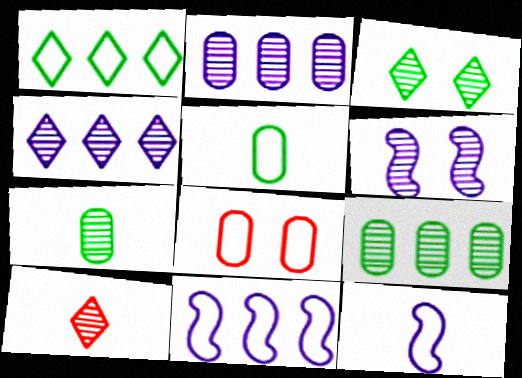[[1, 8, 12], 
[3, 4, 10], 
[6, 9, 10]]